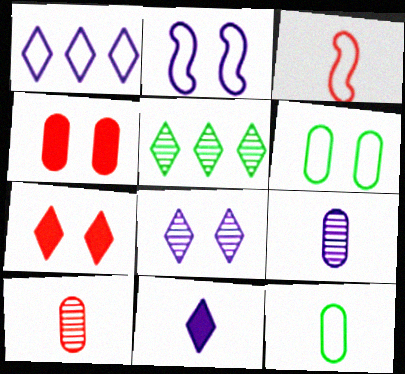[[1, 3, 6], 
[1, 8, 11]]